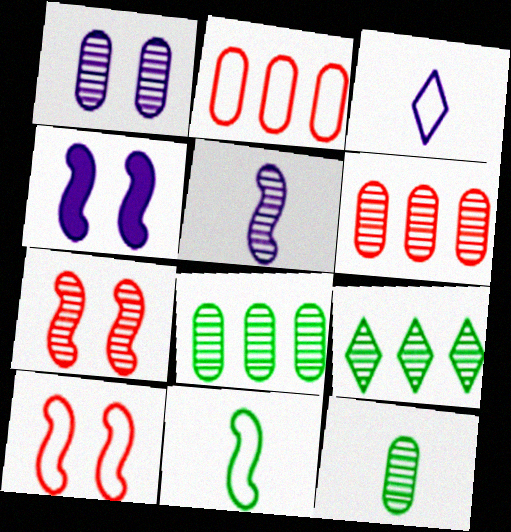[[1, 6, 12]]